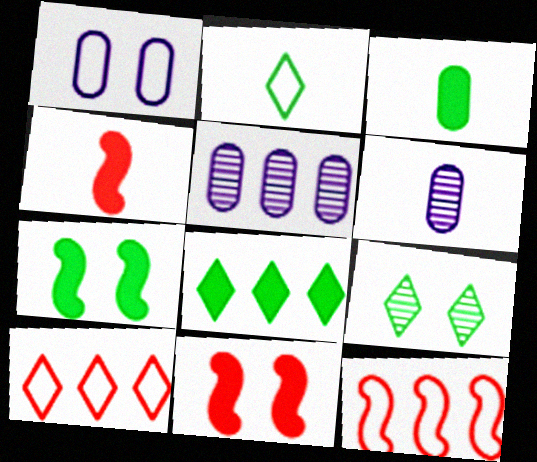[[1, 2, 12], 
[1, 9, 11], 
[2, 4, 6], 
[2, 5, 11], 
[2, 8, 9], 
[3, 7, 8], 
[5, 8, 12], 
[6, 7, 10]]